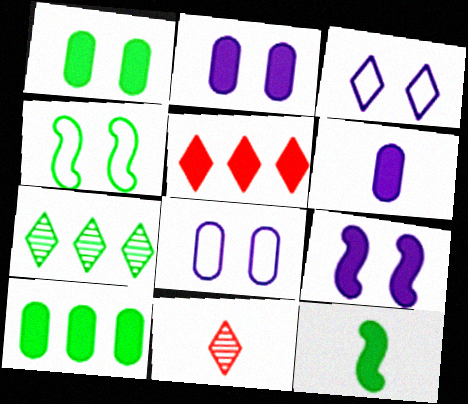[[2, 5, 12]]